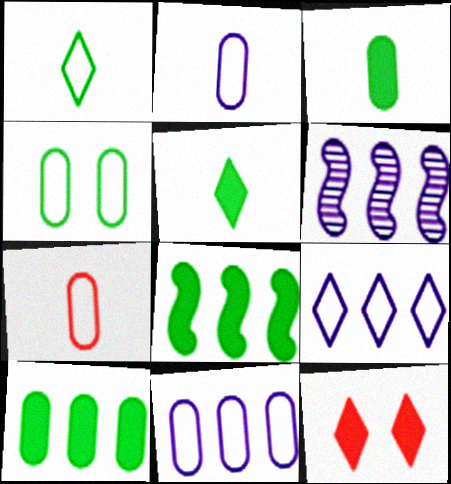[[4, 7, 11]]